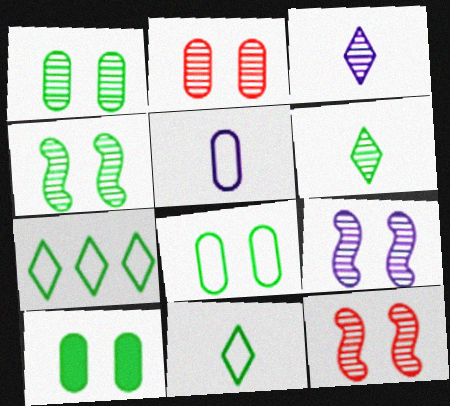[[1, 8, 10], 
[4, 9, 12]]